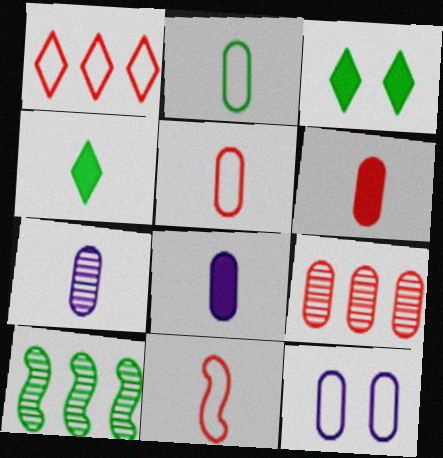[[2, 3, 10], 
[2, 6, 7], 
[4, 7, 11]]